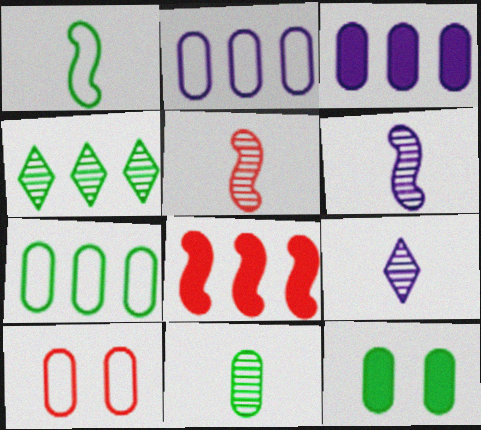[[1, 4, 12], 
[2, 4, 8], 
[3, 10, 11], 
[5, 9, 11], 
[7, 11, 12]]